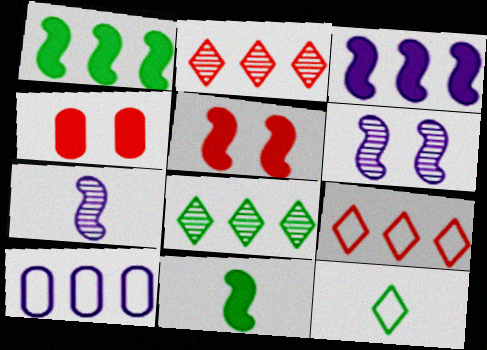[[1, 2, 10], 
[3, 5, 11]]